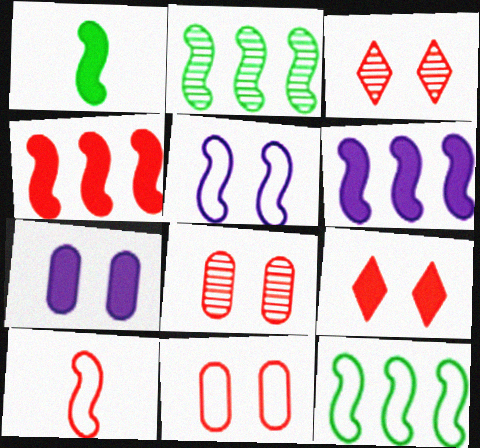[[5, 10, 12]]